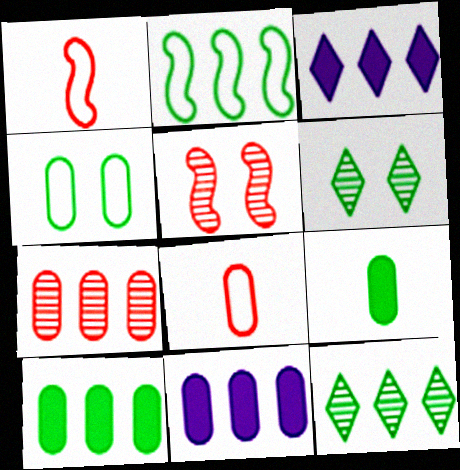[[1, 6, 11], 
[2, 3, 7], 
[2, 6, 9], 
[2, 10, 12]]